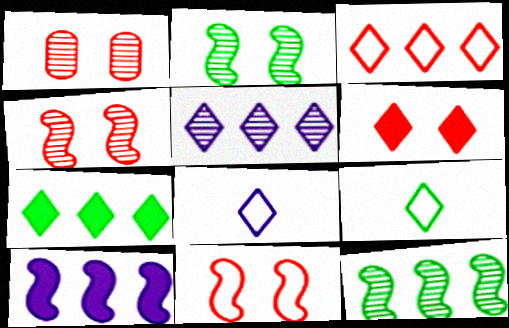[[1, 6, 11], 
[1, 9, 10], 
[3, 5, 7], 
[5, 6, 9]]